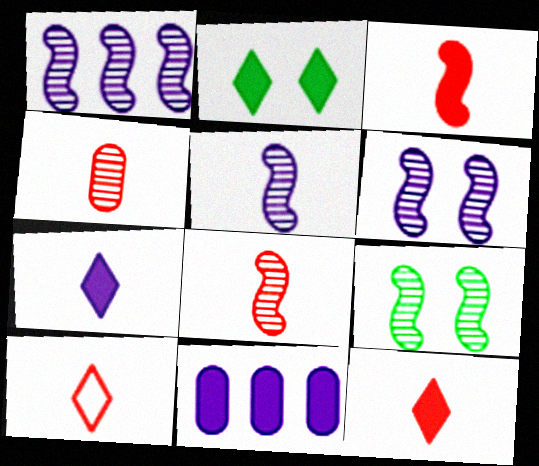[[1, 5, 6], 
[1, 8, 9], 
[2, 3, 11], 
[3, 4, 10], 
[9, 10, 11]]